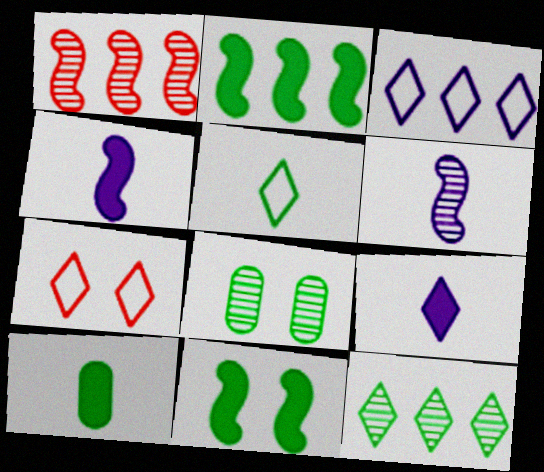[[2, 5, 8], 
[3, 5, 7], 
[7, 9, 12]]